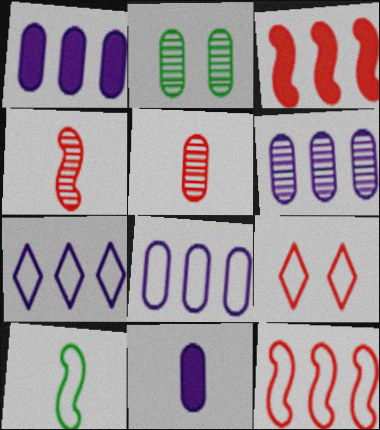[[1, 6, 8], 
[2, 5, 6], 
[3, 5, 9], 
[8, 9, 10]]